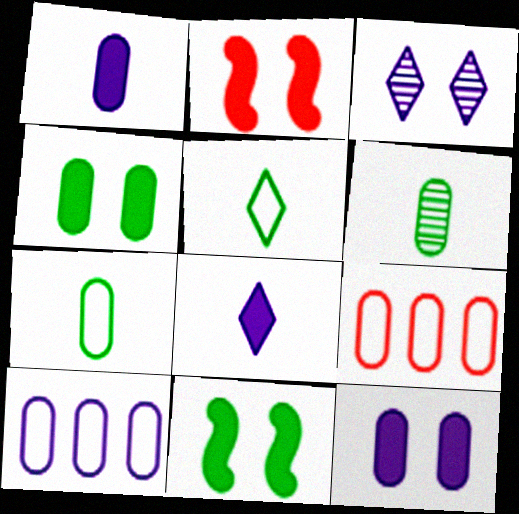[[6, 9, 12]]